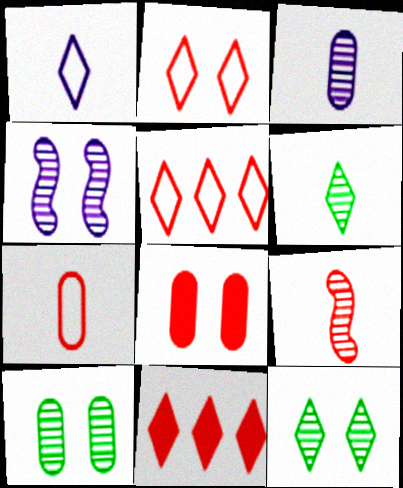[[1, 11, 12], 
[3, 6, 9], 
[5, 8, 9]]